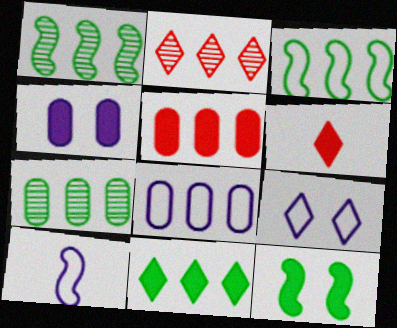[[3, 7, 11], 
[5, 7, 8], 
[8, 9, 10]]